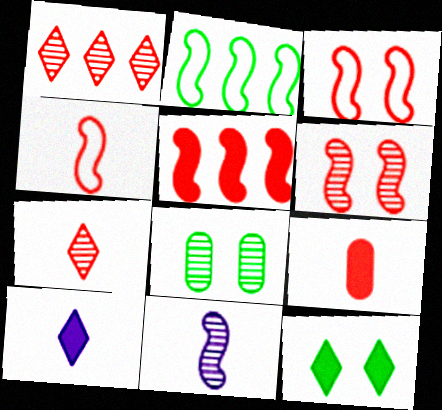[[1, 3, 9], 
[1, 8, 11], 
[4, 5, 6], 
[4, 7, 9]]